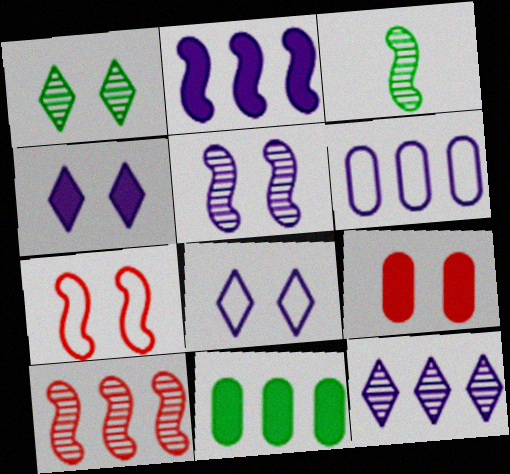[[2, 3, 7], 
[2, 6, 12], 
[3, 5, 10]]